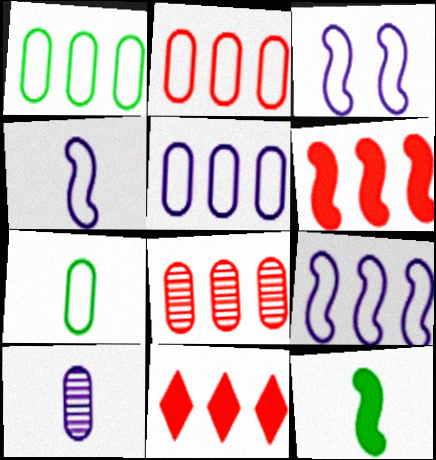[[1, 2, 5], 
[3, 4, 9]]